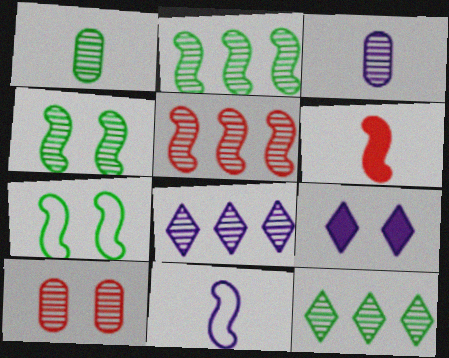[[1, 4, 12], 
[7, 9, 10]]